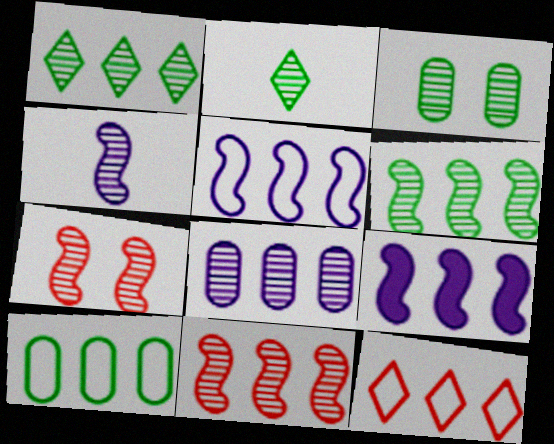[[1, 8, 11], 
[2, 3, 6], 
[2, 7, 8], 
[4, 6, 7], 
[5, 10, 12]]